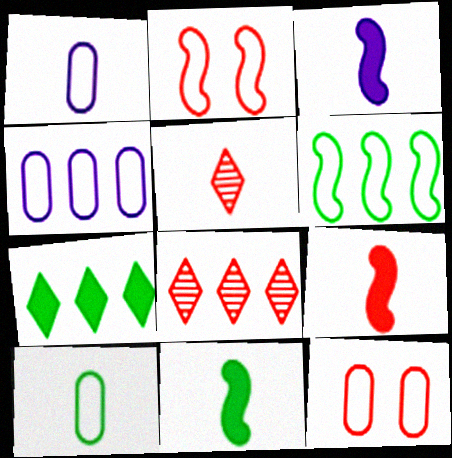[[1, 5, 11], 
[3, 5, 10], 
[3, 9, 11], 
[4, 10, 12], 
[8, 9, 12]]